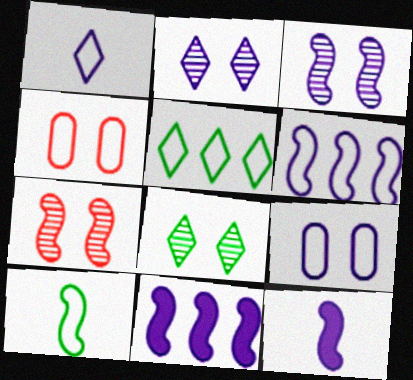[[1, 6, 9], 
[3, 6, 12], 
[7, 10, 11]]